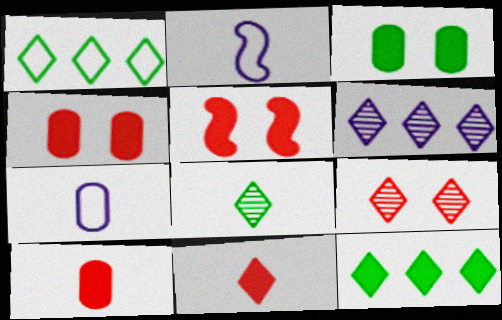[[2, 8, 10], 
[6, 8, 9]]